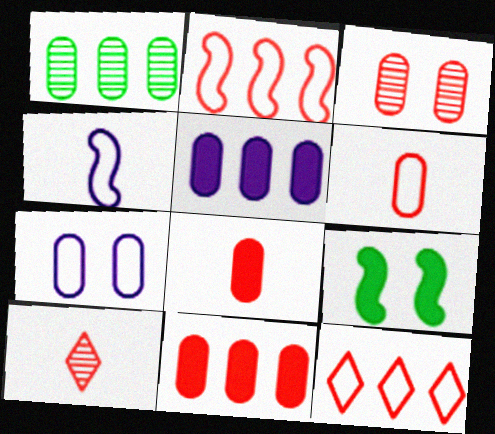[[1, 7, 8], 
[3, 6, 11]]